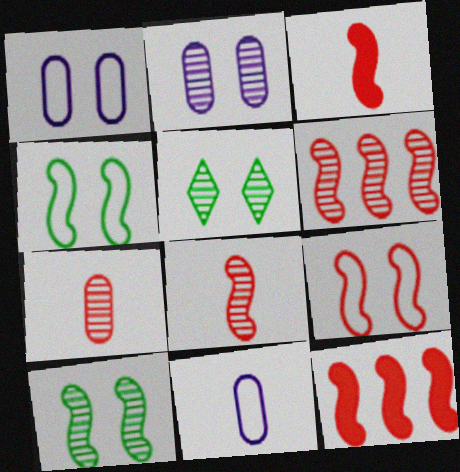[[3, 6, 9], 
[5, 11, 12], 
[8, 9, 12]]